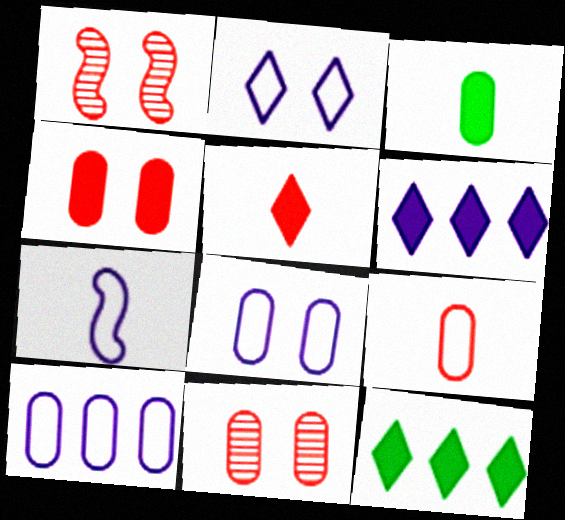[[2, 7, 10], 
[3, 10, 11], 
[7, 11, 12]]